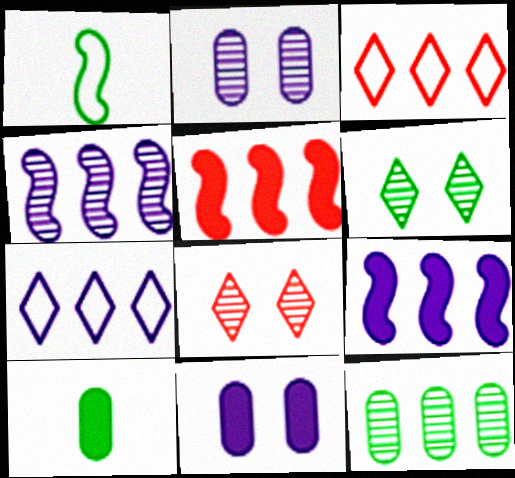[[3, 9, 12], 
[5, 7, 12]]